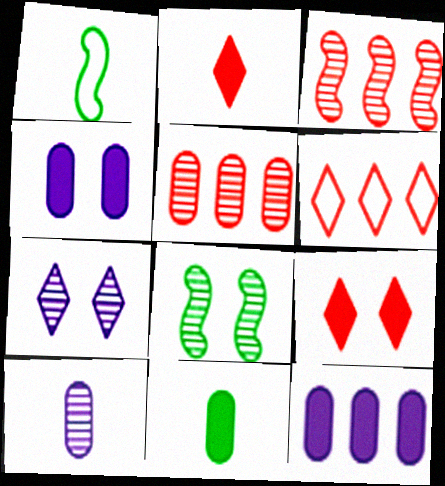[[1, 2, 10]]